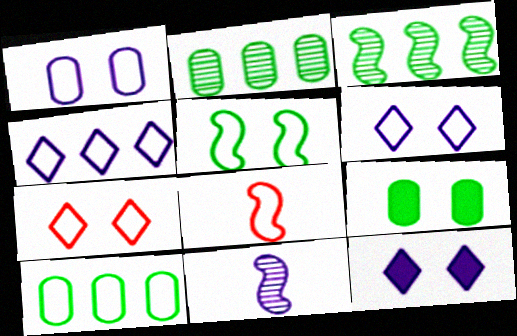[[1, 5, 7], 
[2, 8, 12], 
[6, 8, 10]]